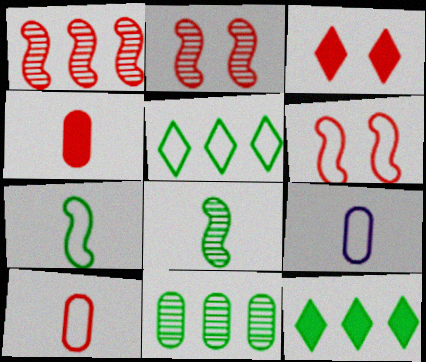[[1, 3, 10], 
[2, 9, 12], 
[5, 6, 9]]